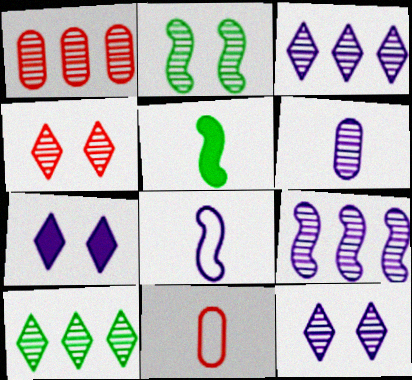[[1, 9, 10], 
[6, 9, 12]]